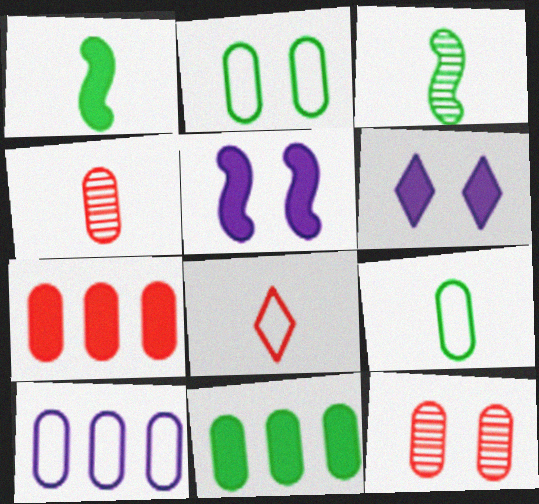[[1, 6, 7]]